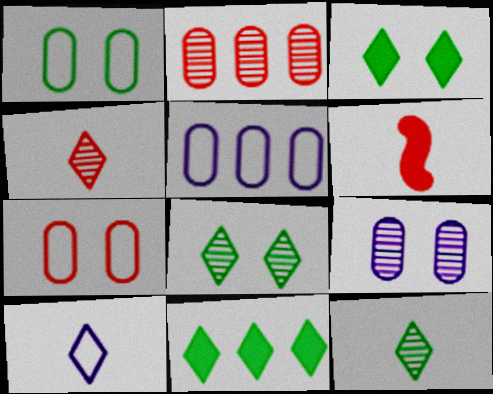[[5, 6, 8]]